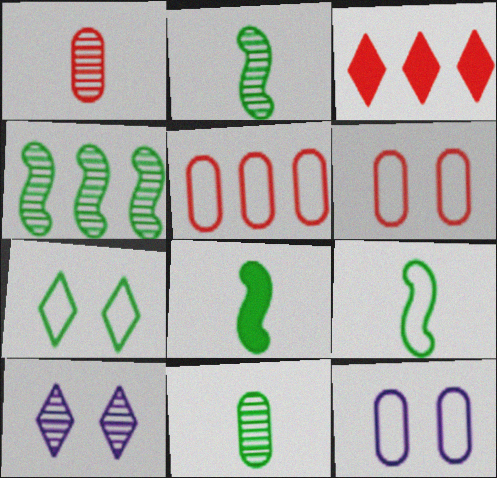[[1, 4, 10], 
[2, 3, 12], 
[2, 8, 9], 
[5, 8, 10]]